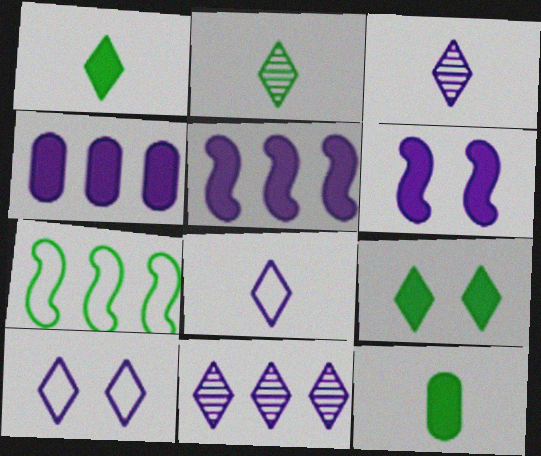[]